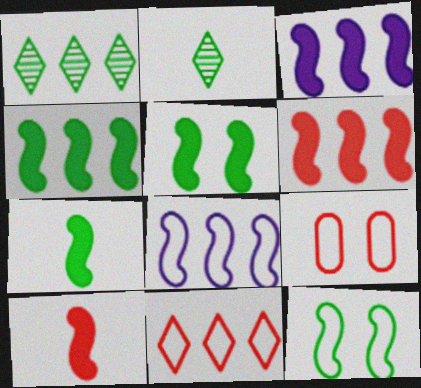[[2, 3, 9], 
[3, 4, 6], 
[3, 5, 10], 
[4, 5, 7]]